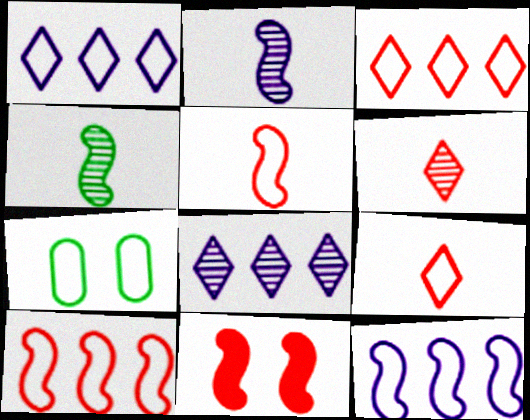[[1, 5, 7], 
[4, 11, 12], 
[7, 9, 12]]